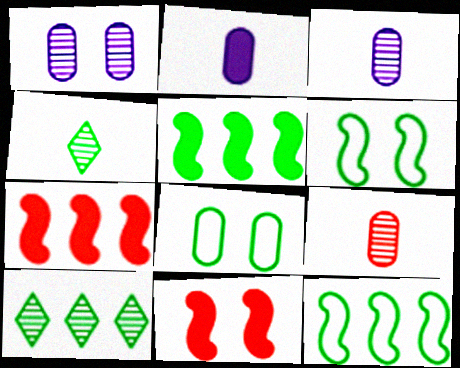[[4, 5, 8]]